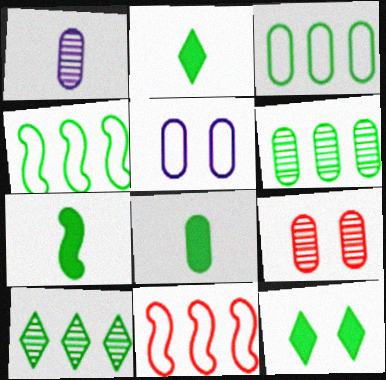[[1, 6, 9], 
[1, 11, 12], 
[2, 7, 8]]